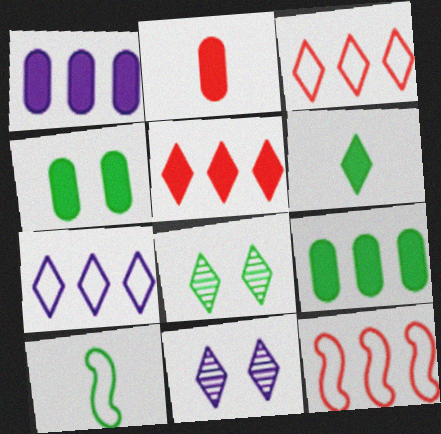[[1, 2, 4], 
[3, 6, 11], 
[8, 9, 10]]